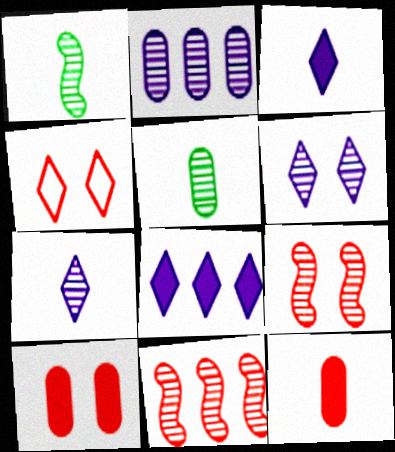[[4, 9, 10], 
[4, 11, 12], 
[5, 6, 11]]